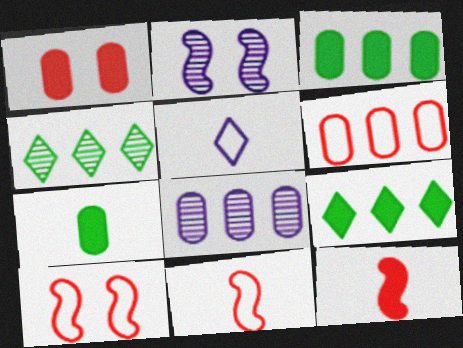[[3, 6, 8]]